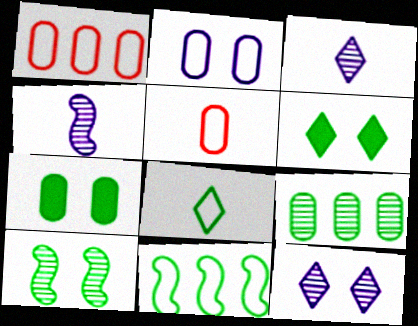[[1, 4, 6]]